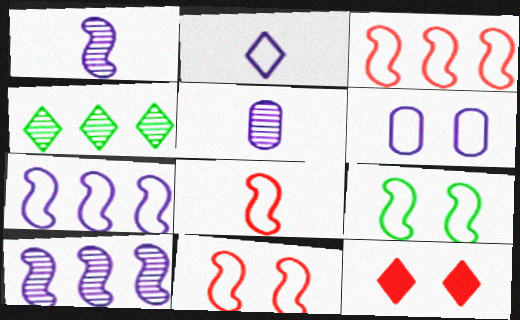[[2, 4, 12], 
[2, 6, 7], 
[3, 8, 11], 
[7, 8, 9]]